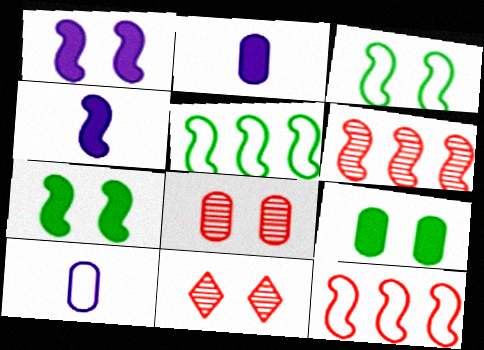[[2, 5, 11], 
[3, 4, 6]]